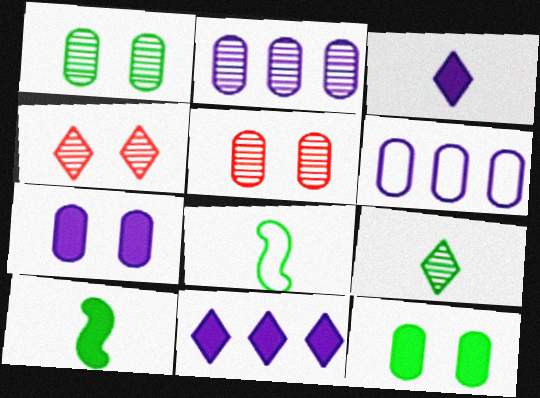[[4, 6, 10], 
[5, 8, 11]]